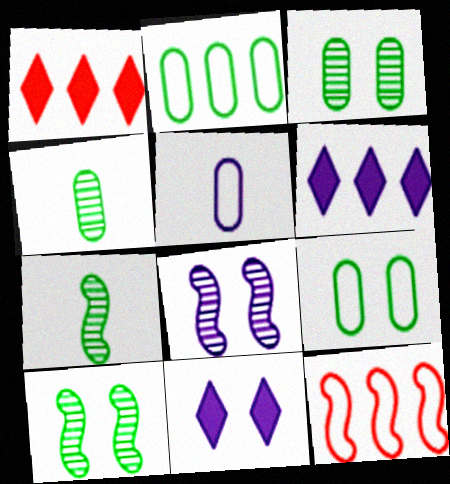[[1, 5, 10], 
[4, 11, 12], 
[5, 6, 8]]